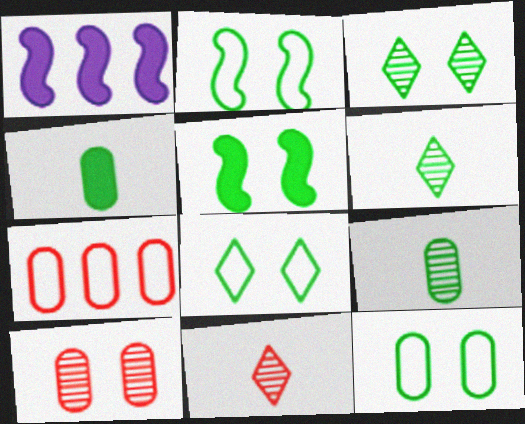[[1, 11, 12], 
[2, 8, 12], 
[3, 5, 12]]